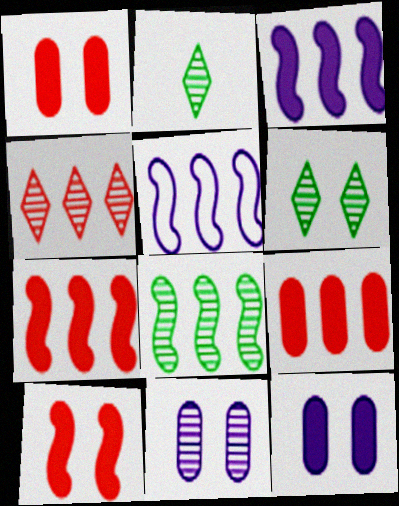[[1, 2, 5], 
[5, 7, 8]]